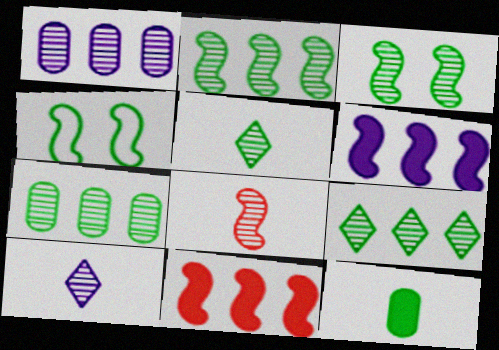[[2, 7, 9], 
[3, 5, 7], 
[4, 6, 8], 
[4, 9, 12]]